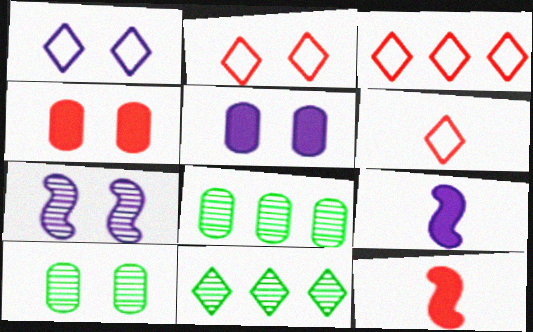[[1, 5, 7], 
[1, 8, 12], 
[2, 3, 6], 
[2, 8, 9], 
[3, 9, 10]]